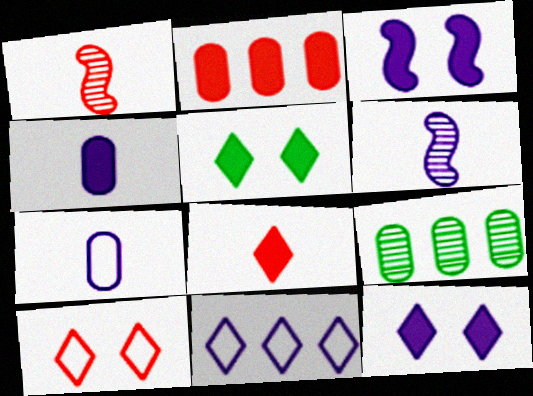[[1, 2, 10]]